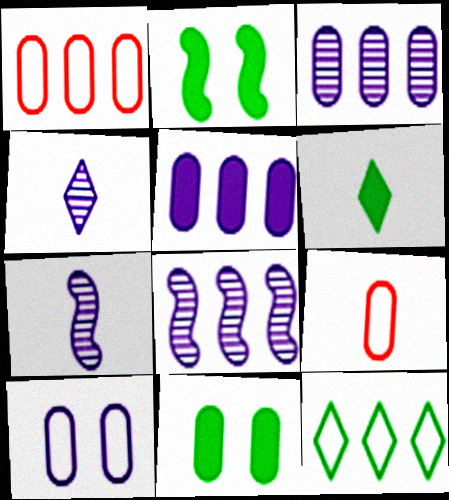[[1, 2, 4], 
[3, 9, 11], 
[6, 7, 9]]